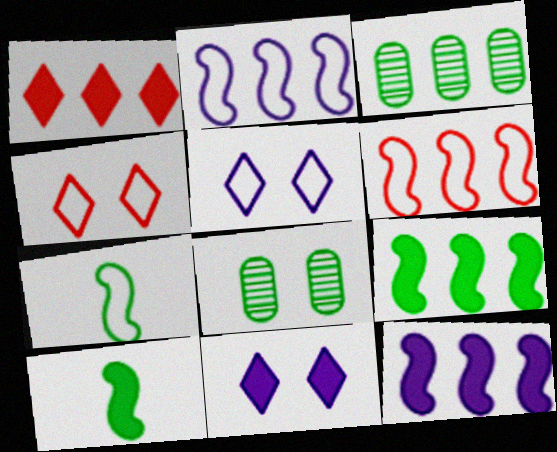[[1, 2, 3]]